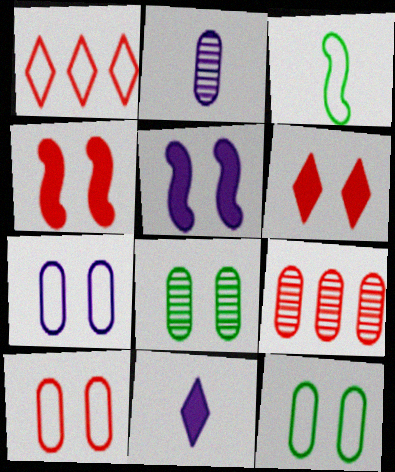[[1, 3, 7], 
[2, 8, 9], 
[7, 10, 12]]